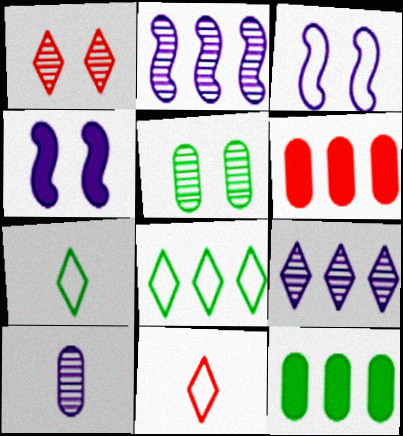[[2, 6, 8]]